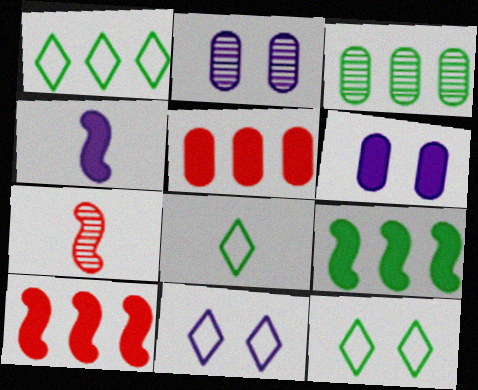[[1, 3, 9], 
[1, 6, 7], 
[1, 8, 12], 
[2, 8, 10]]